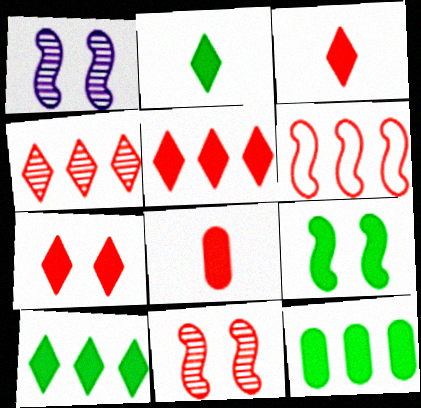[[2, 9, 12], 
[3, 5, 7]]